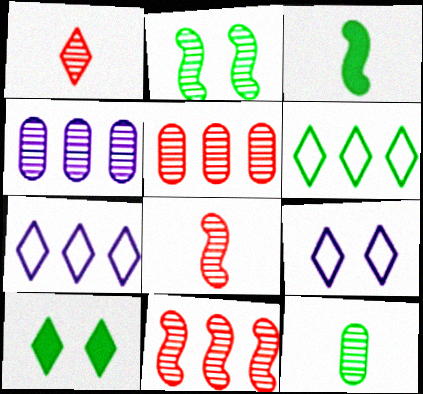[[1, 2, 4], 
[1, 7, 10], 
[3, 5, 9]]